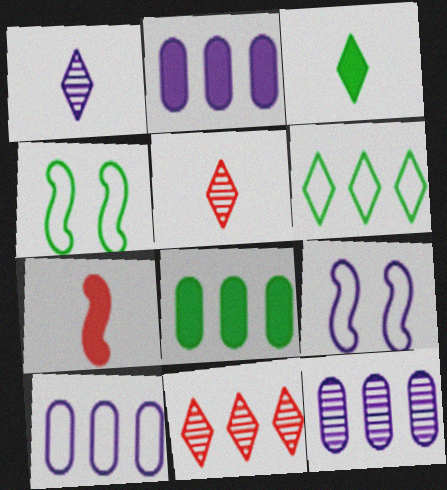[[1, 2, 9], 
[2, 4, 5], 
[2, 10, 12], 
[5, 8, 9]]